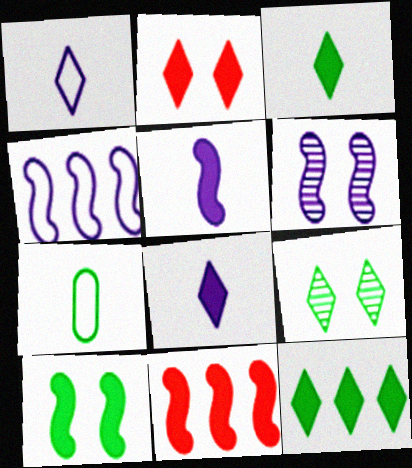[[2, 8, 12], 
[4, 5, 6], 
[5, 10, 11]]